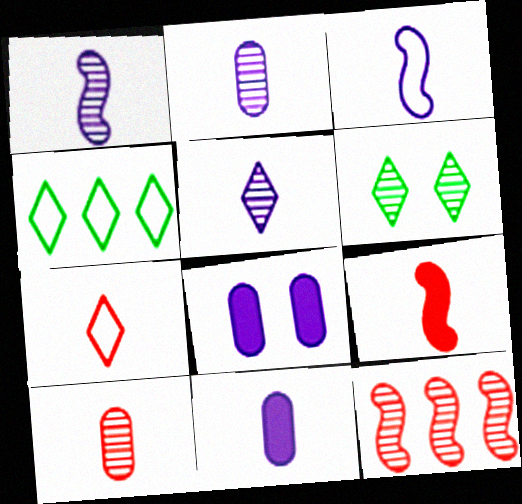[[1, 2, 5], 
[2, 6, 12], 
[3, 5, 11], 
[7, 9, 10]]